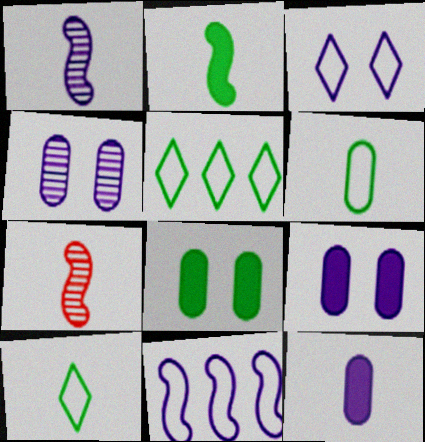[[5, 7, 9], 
[7, 10, 12]]